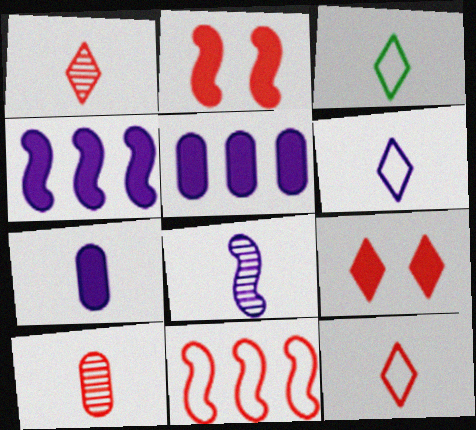[[3, 6, 12], 
[6, 7, 8], 
[9, 10, 11]]